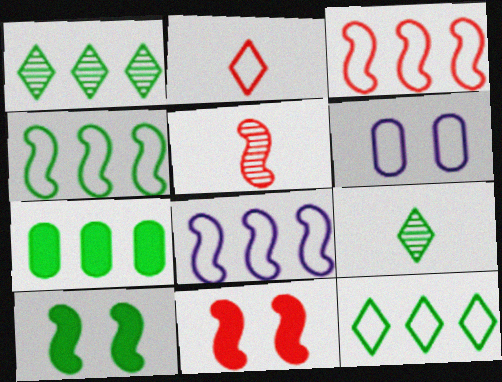[[1, 4, 7], 
[2, 4, 6], 
[3, 4, 8], 
[3, 5, 11], 
[5, 8, 10]]